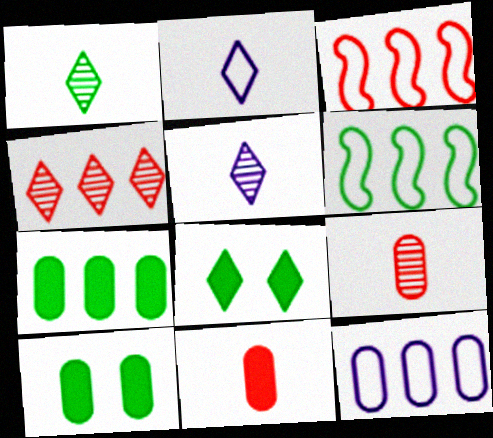[[1, 6, 10], 
[2, 4, 8], 
[3, 5, 10], 
[9, 10, 12]]